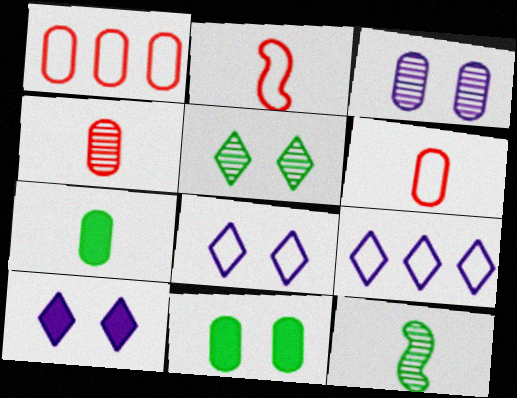[[1, 3, 7], 
[1, 10, 12]]